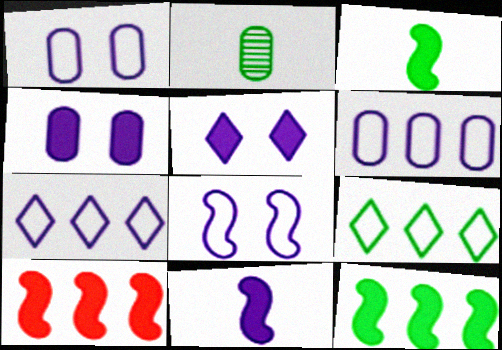[]